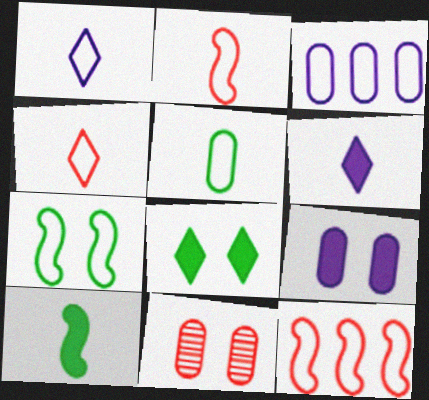[[1, 2, 5], 
[3, 4, 7]]